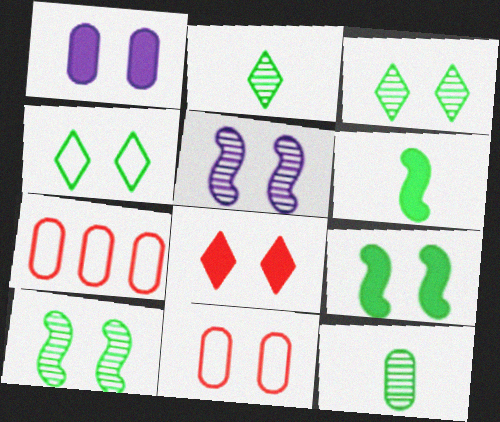[[1, 7, 12], 
[1, 8, 9]]